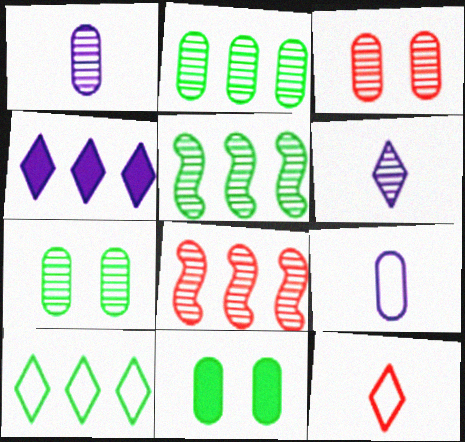[[1, 2, 3], 
[3, 5, 6], 
[6, 7, 8]]